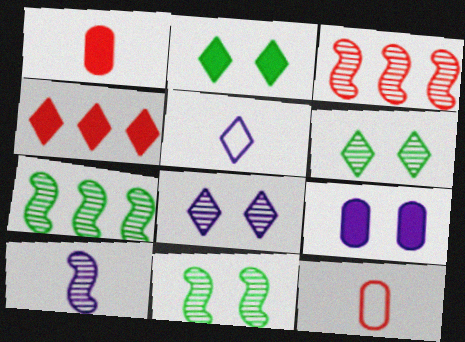[[3, 10, 11], 
[4, 5, 6]]